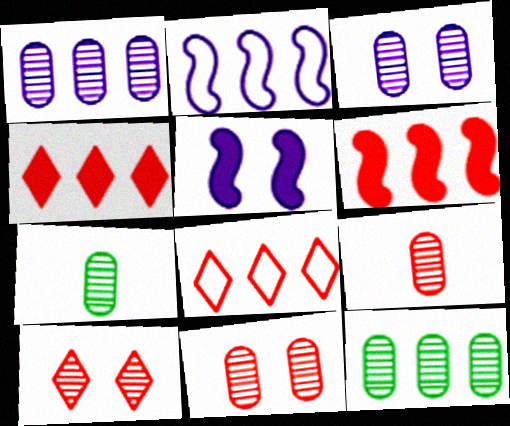[[1, 7, 11], 
[2, 4, 12], 
[3, 9, 12], 
[5, 7, 8]]